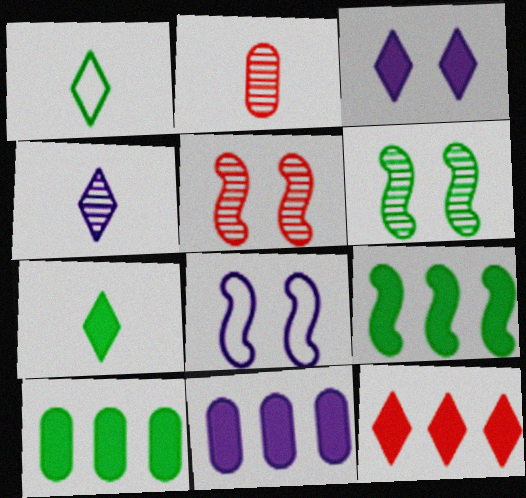[[1, 5, 11], 
[1, 6, 10], 
[3, 7, 12], 
[4, 8, 11], 
[9, 11, 12]]